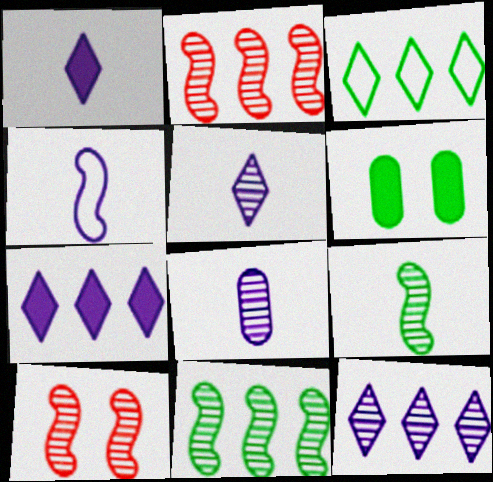[[1, 4, 8], 
[3, 6, 9]]